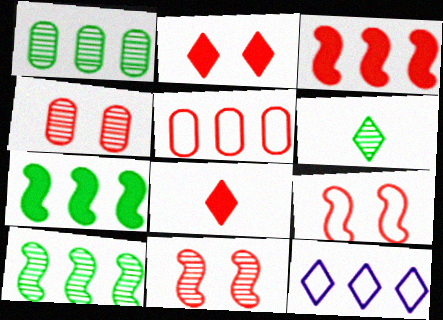[[1, 3, 12], 
[2, 4, 9], 
[2, 6, 12], 
[5, 8, 11]]